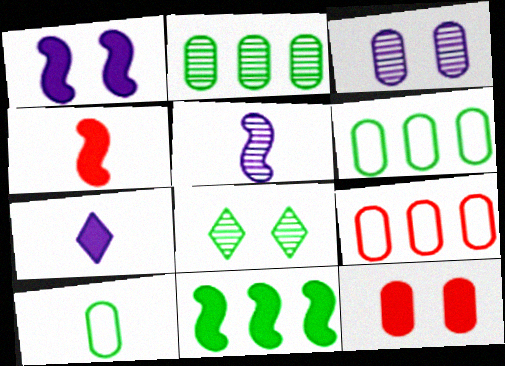[[1, 4, 11], 
[7, 11, 12], 
[8, 10, 11]]